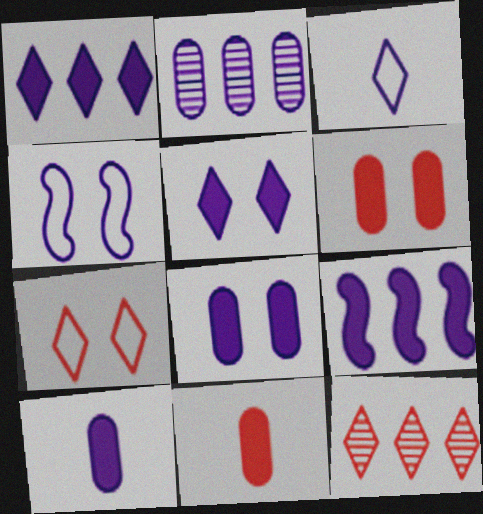[[5, 9, 10]]